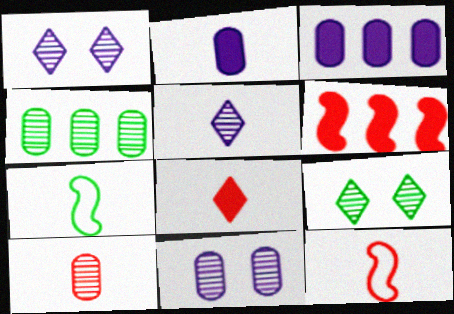[[3, 9, 12], 
[4, 10, 11], 
[8, 10, 12]]